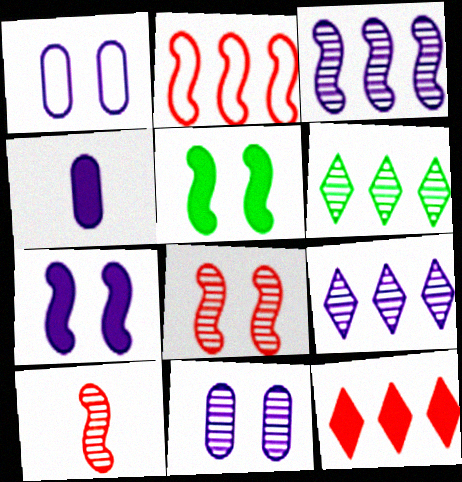[[4, 5, 12], 
[6, 10, 11]]